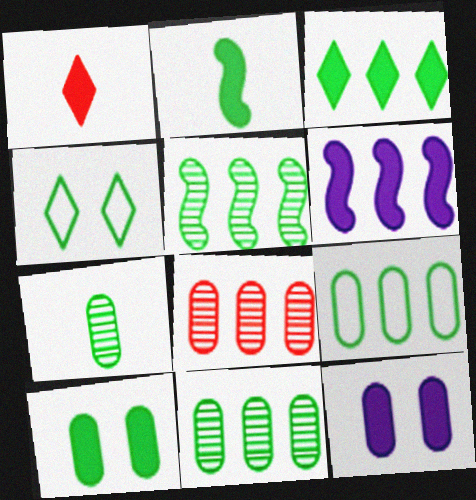[[1, 6, 10], 
[2, 3, 10], 
[2, 4, 11], 
[3, 5, 9], 
[7, 9, 10]]